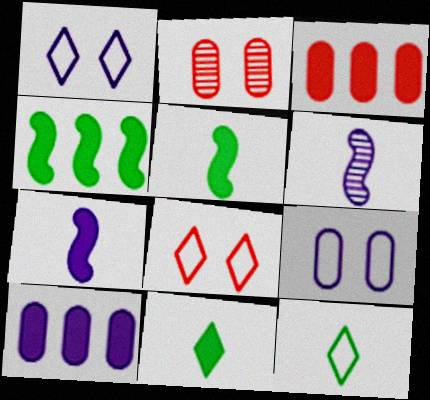[[1, 6, 10]]